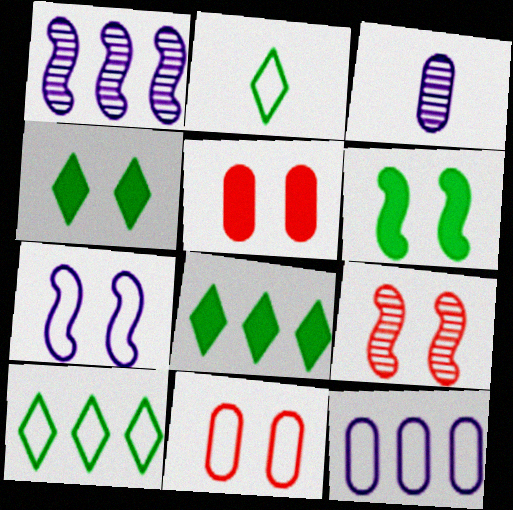[[1, 2, 5], 
[6, 7, 9]]